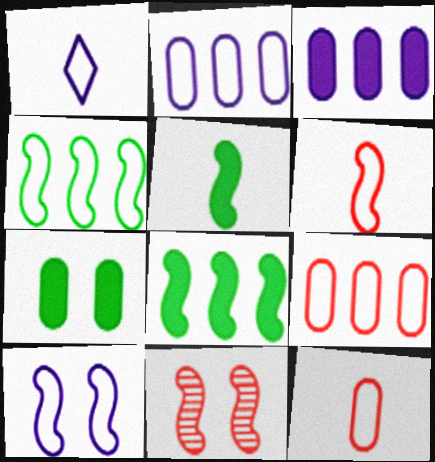[[1, 2, 10], 
[4, 6, 10]]